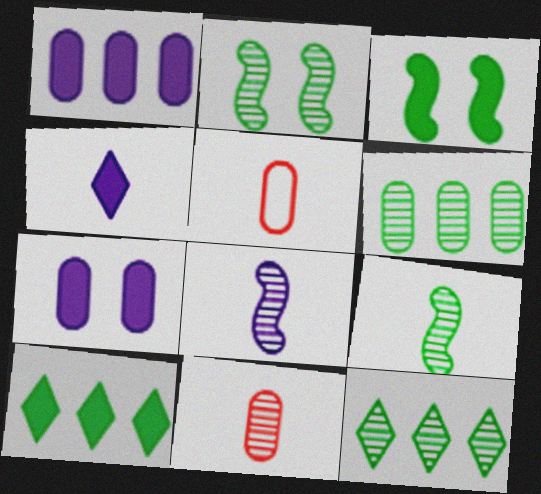[[4, 5, 9], 
[5, 6, 7]]